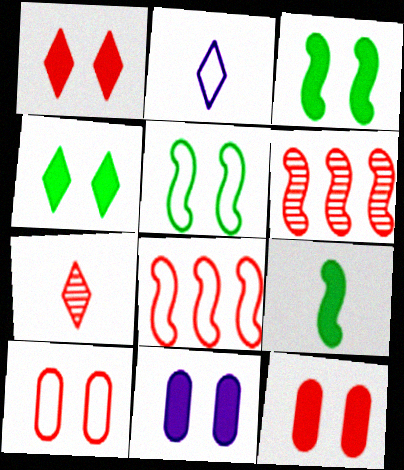[[1, 3, 11], 
[7, 8, 12]]